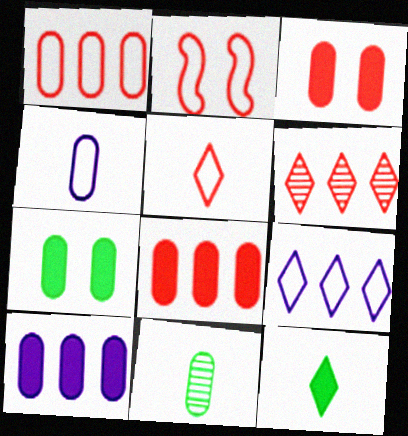[[1, 2, 5]]